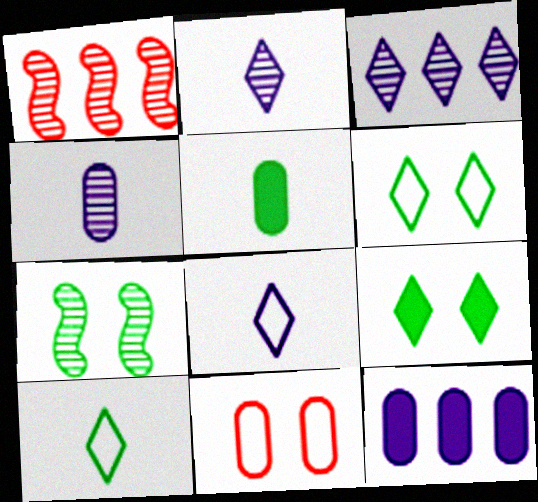[]